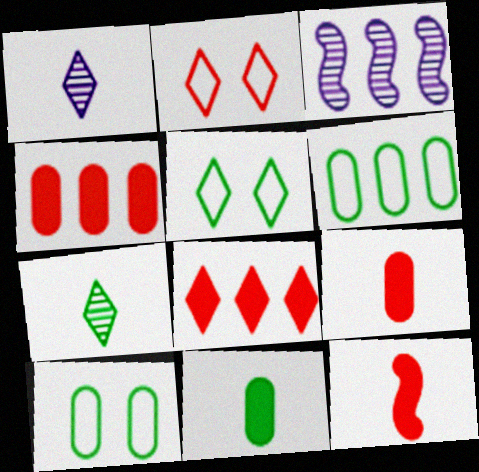[[1, 5, 8], 
[2, 3, 11], 
[3, 5, 9], 
[3, 6, 8]]